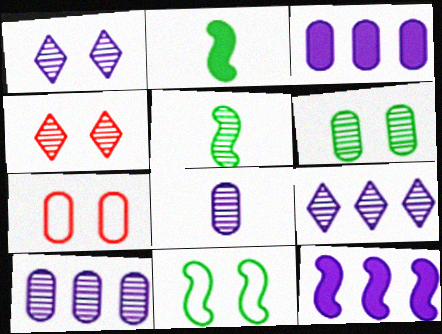[[2, 7, 9], 
[4, 5, 10]]